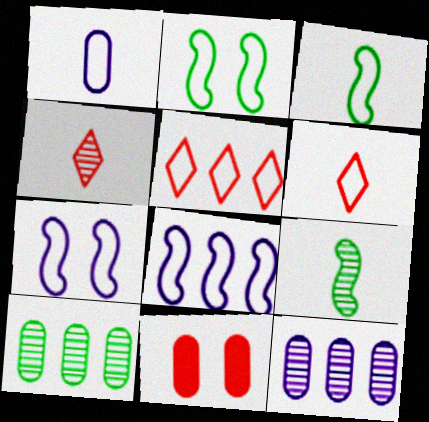[[1, 2, 5], 
[1, 3, 6], 
[1, 10, 11]]